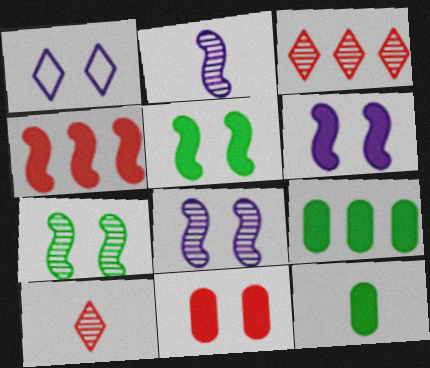[[1, 7, 11]]